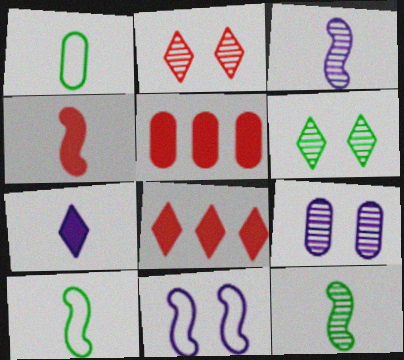[[1, 5, 9], 
[3, 4, 10], 
[8, 9, 10]]